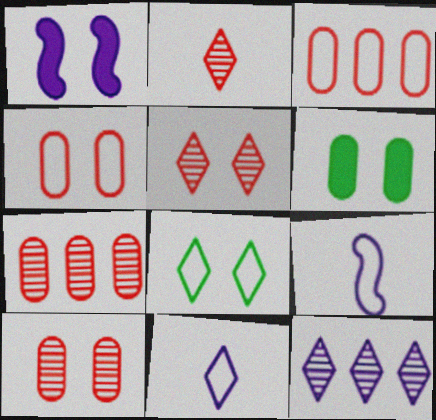[[1, 8, 10], 
[3, 8, 9]]